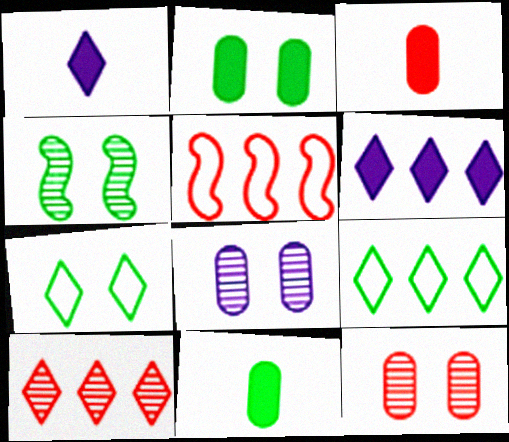[[1, 7, 10], 
[2, 4, 7], 
[4, 9, 11], 
[6, 9, 10]]